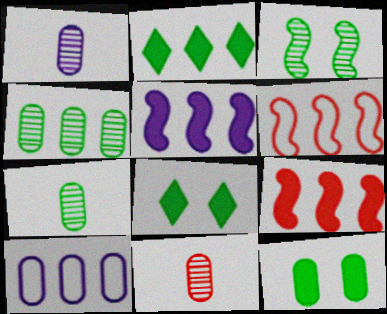[[1, 6, 8], 
[1, 7, 11], 
[10, 11, 12]]